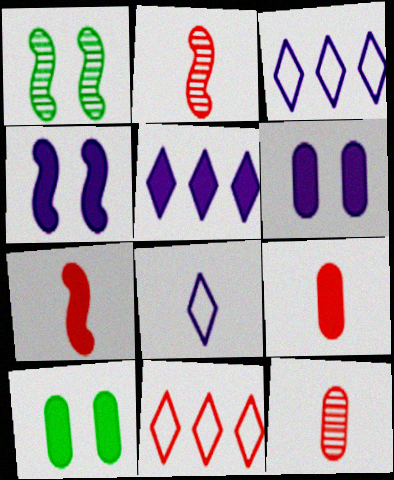[[1, 3, 9], 
[2, 3, 10], 
[5, 7, 10]]